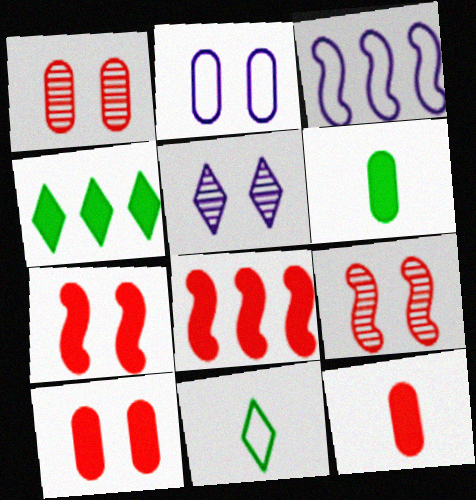[]